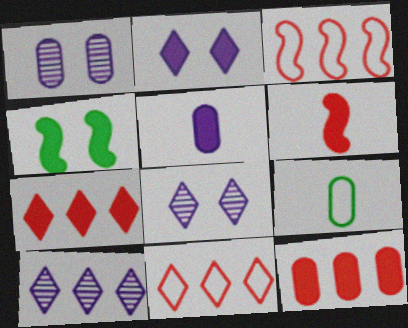[[1, 9, 12], 
[4, 5, 7]]